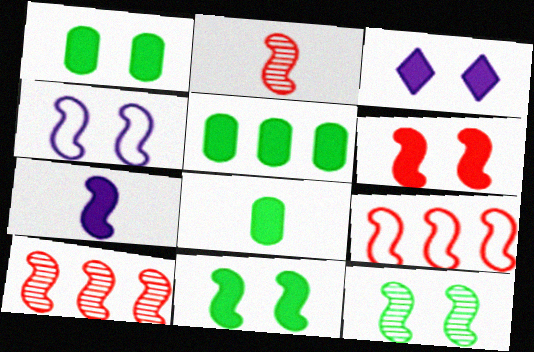[[1, 3, 6], 
[1, 5, 8], 
[2, 6, 9], 
[4, 6, 12], 
[7, 9, 12]]